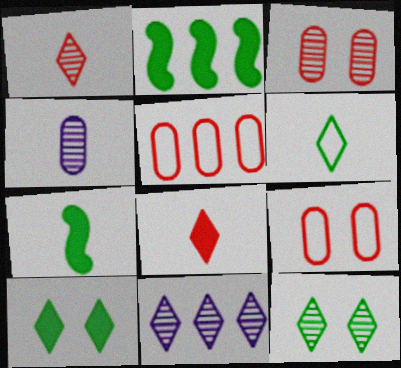[[1, 11, 12], 
[2, 5, 11], 
[7, 9, 11]]